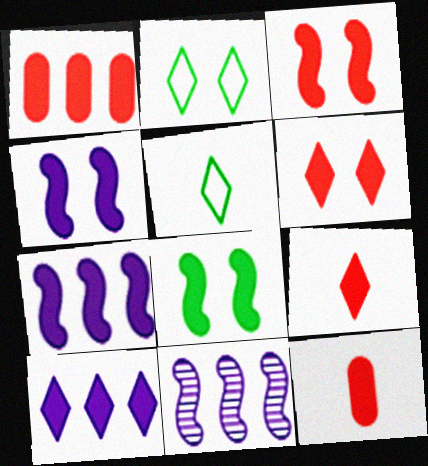[[1, 3, 9], 
[2, 11, 12], 
[3, 4, 8], 
[8, 10, 12]]